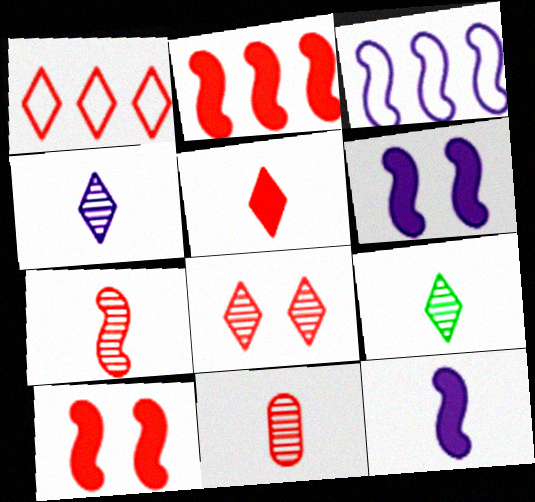[[1, 5, 8], 
[1, 10, 11]]